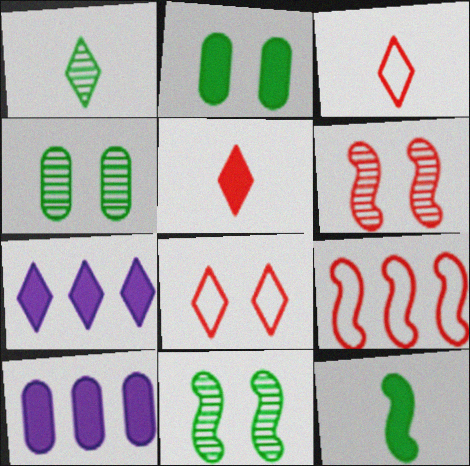[[1, 7, 8], 
[3, 10, 11]]